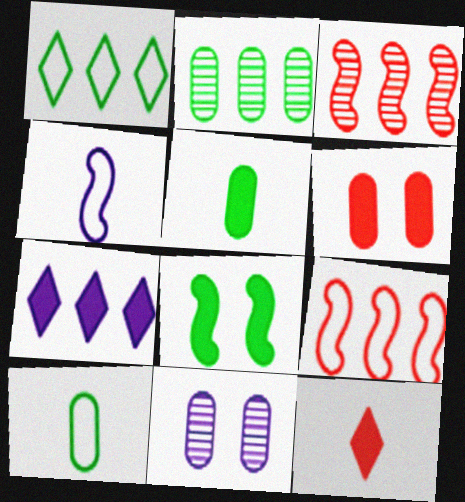[[2, 7, 9], 
[3, 4, 8], 
[4, 7, 11]]